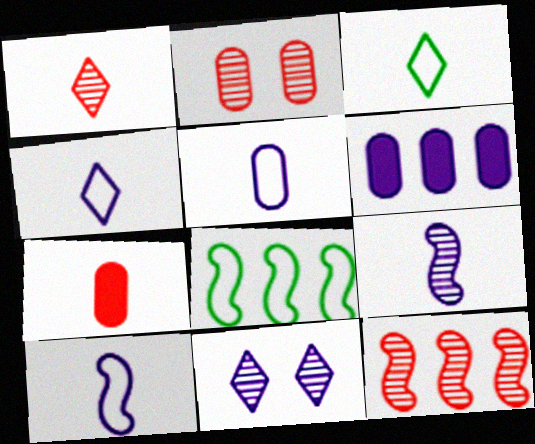[[1, 2, 12], 
[3, 7, 9], 
[4, 5, 10], 
[6, 10, 11], 
[7, 8, 11]]